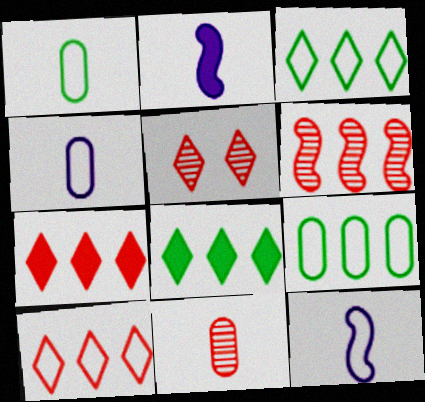[[2, 5, 9], 
[5, 6, 11]]